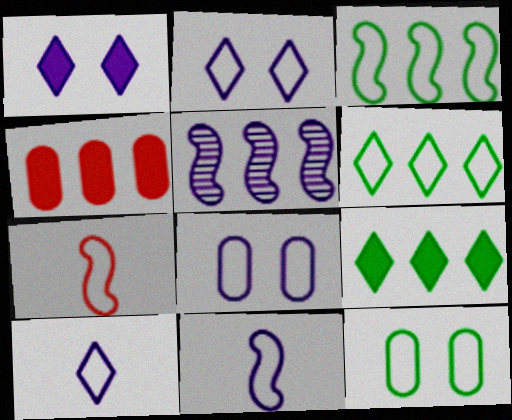[[4, 5, 6], 
[6, 7, 8]]